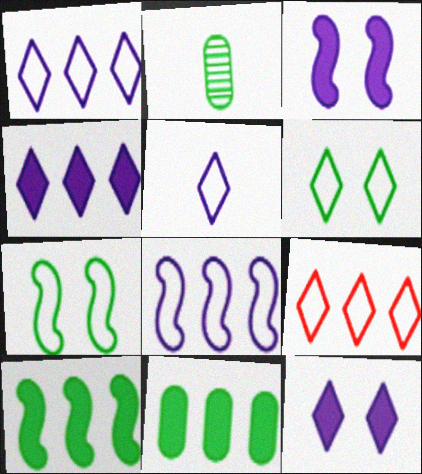[[2, 3, 9], 
[2, 6, 10], 
[5, 6, 9]]